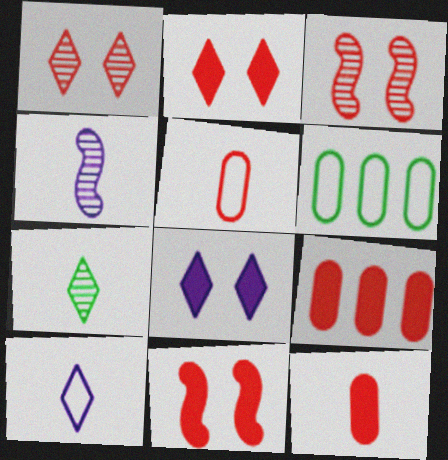[[2, 4, 6]]